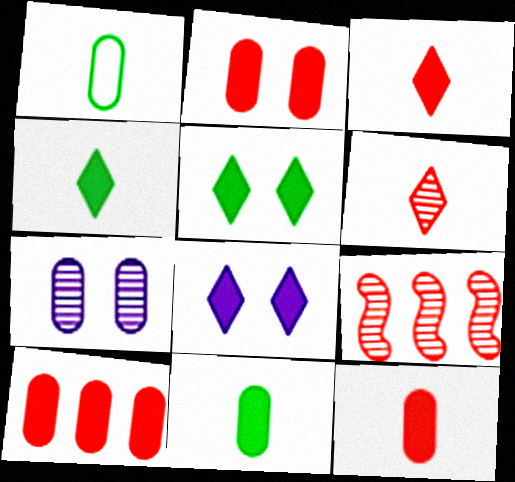[[1, 7, 10], 
[1, 8, 9], 
[2, 10, 12]]